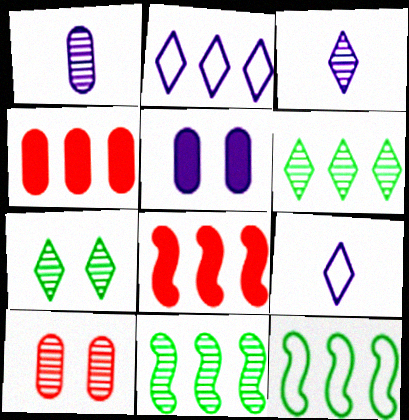[[2, 4, 11], 
[3, 10, 11]]